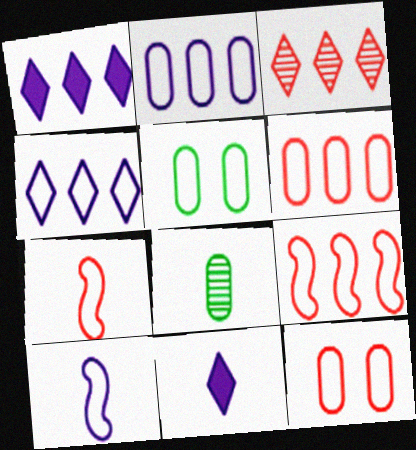[[4, 5, 7], 
[7, 8, 11]]